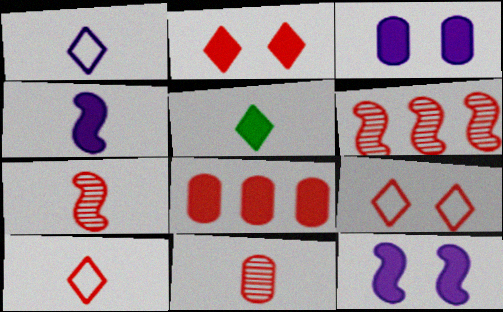[[5, 8, 12], 
[7, 8, 9]]